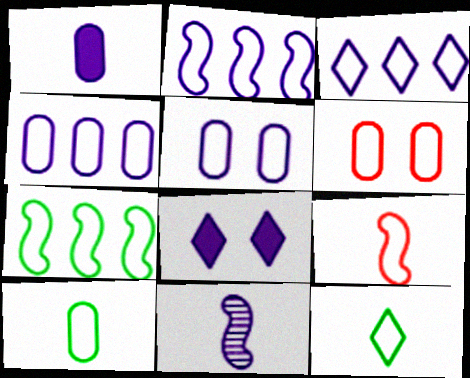[[2, 3, 4], 
[2, 6, 12], 
[4, 6, 10], 
[4, 8, 11]]